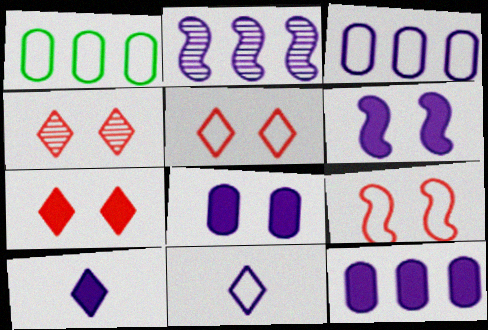[[1, 9, 11], 
[2, 8, 11], 
[4, 5, 7], 
[6, 10, 12]]